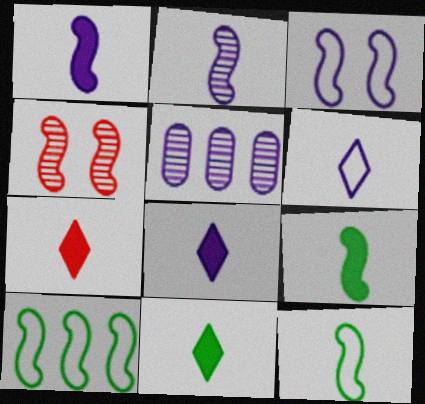[[1, 4, 10], 
[3, 5, 8], 
[7, 8, 11]]